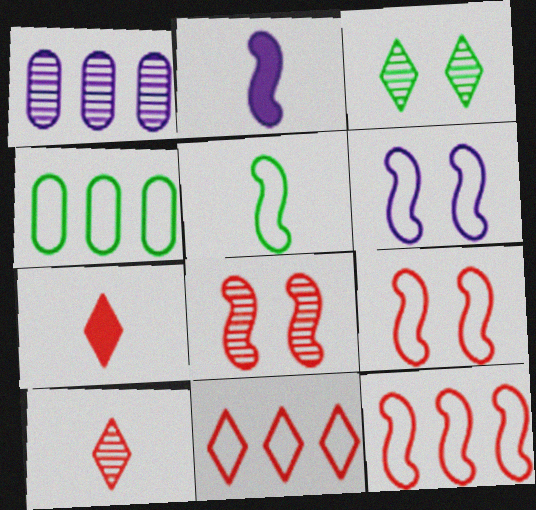[[5, 6, 12]]